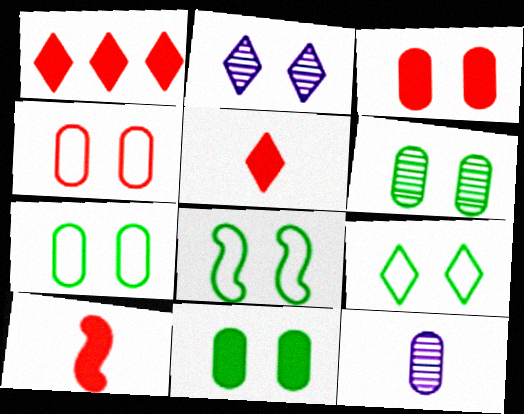[[1, 3, 10], 
[1, 8, 12], 
[2, 3, 8], 
[6, 7, 11], 
[7, 8, 9]]